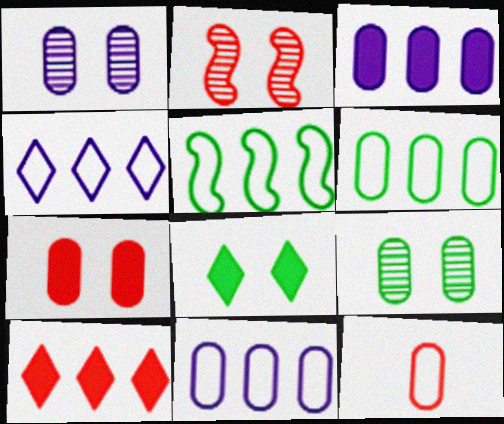[[2, 10, 12], 
[3, 9, 12]]